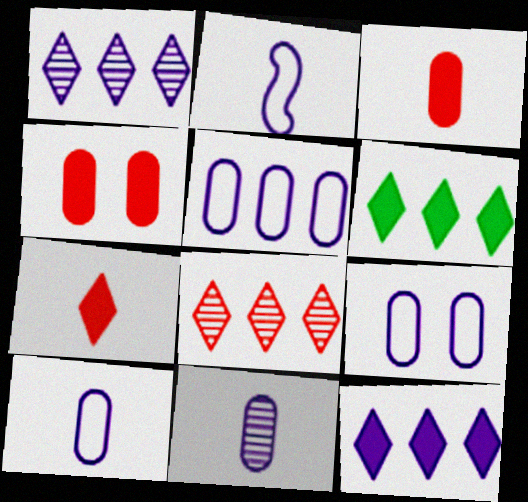[[5, 9, 10]]